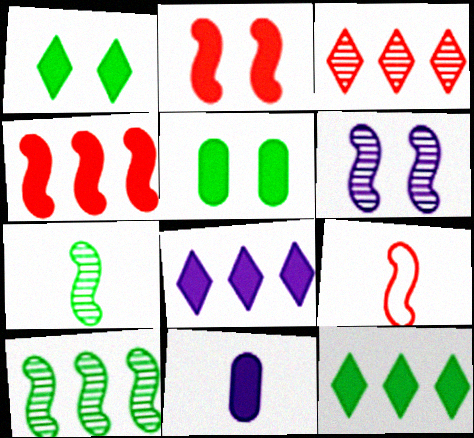[[1, 4, 11], 
[2, 11, 12]]